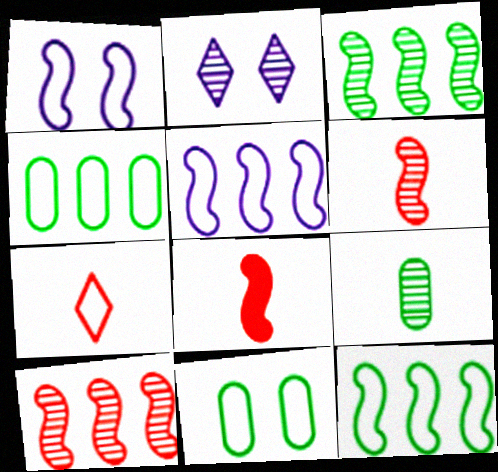[[1, 3, 8], 
[1, 4, 7], 
[2, 4, 8], 
[2, 9, 10], 
[5, 7, 11]]